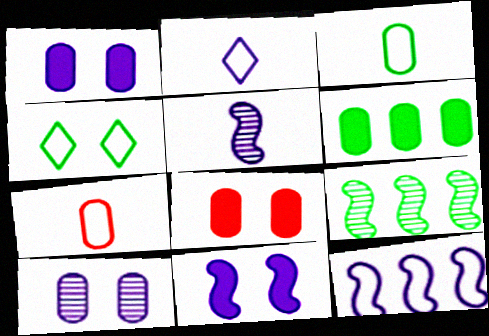[[2, 8, 9], 
[4, 7, 12], 
[5, 11, 12], 
[6, 7, 10]]